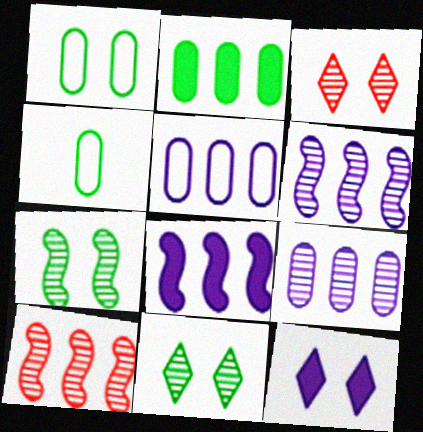[[3, 4, 8], 
[4, 10, 12]]